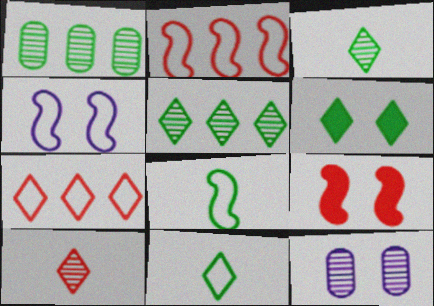[[1, 6, 8], 
[2, 4, 8], 
[5, 6, 11]]